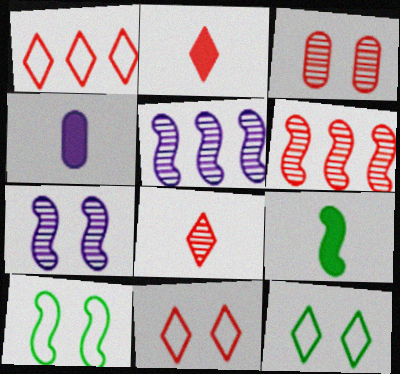[[2, 4, 9], 
[3, 6, 8], 
[4, 6, 12]]